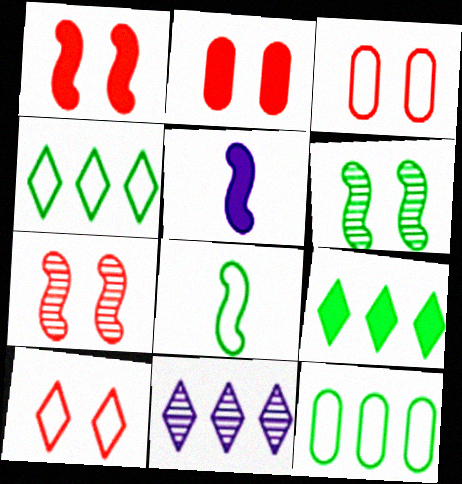[[2, 5, 9], 
[2, 7, 10], 
[2, 8, 11]]